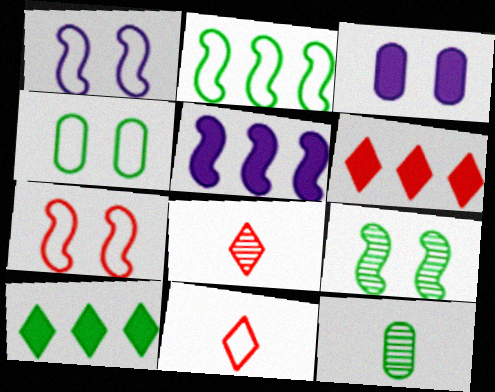[[1, 6, 12], 
[2, 3, 8], 
[4, 5, 8]]